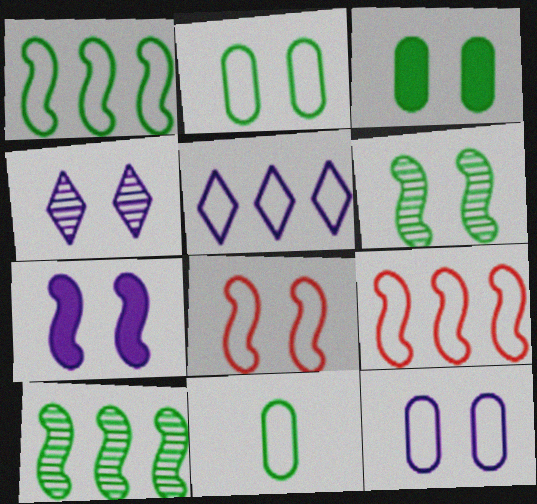[[3, 4, 8], 
[4, 7, 12], 
[5, 8, 11], 
[6, 7, 8]]